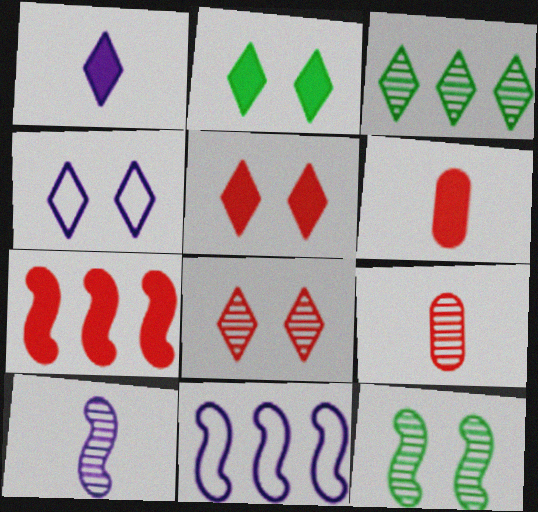[[2, 4, 8], 
[2, 9, 11], 
[5, 6, 7]]